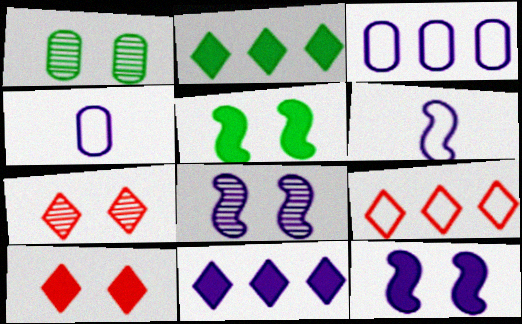[[1, 7, 8], 
[4, 8, 11]]